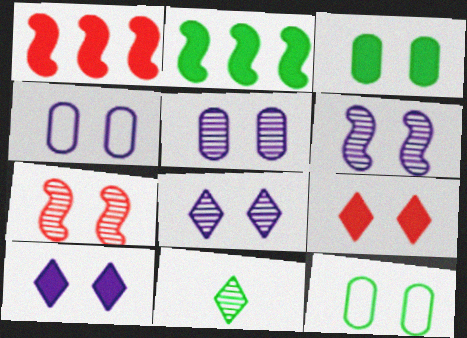[[1, 4, 11], 
[2, 11, 12], 
[4, 6, 10], 
[5, 6, 8], 
[6, 9, 12], 
[7, 10, 12]]